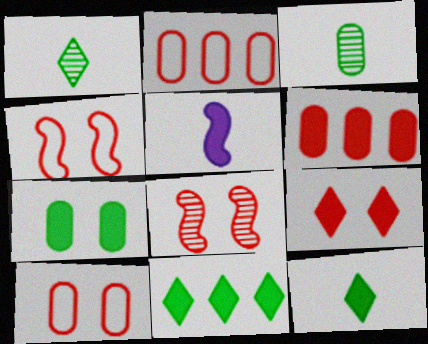[[8, 9, 10]]